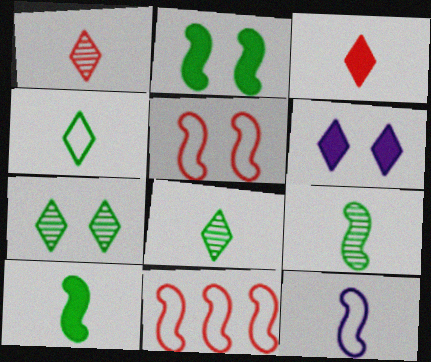[]